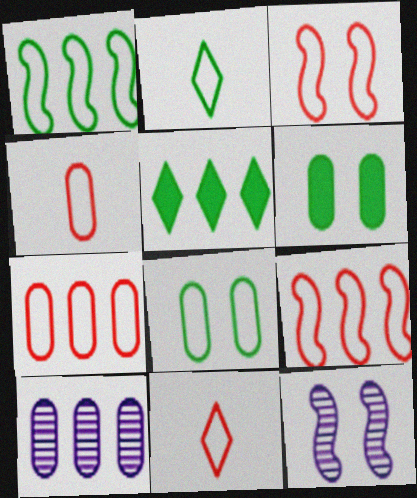[[1, 2, 8], 
[3, 7, 11], 
[4, 5, 12], 
[4, 6, 10], 
[5, 9, 10]]